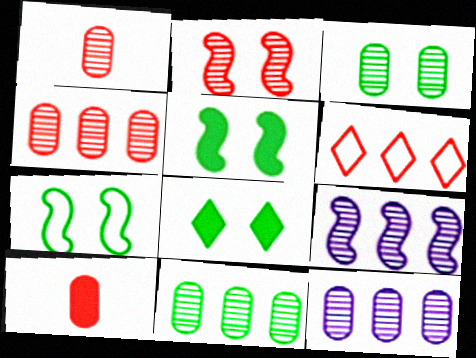[[1, 3, 12], 
[2, 6, 10], 
[3, 7, 8], 
[4, 11, 12]]